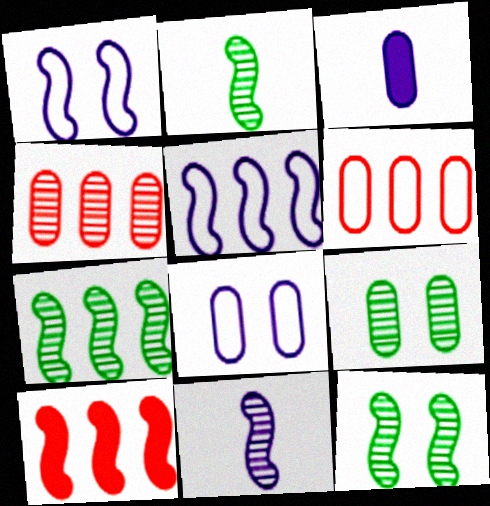[[1, 2, 10], 
[2, 7, 12], 
[3, 6, 9], 
[5, 7, 10]]